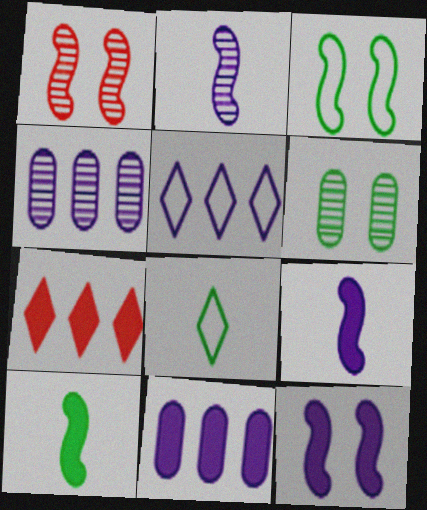[[1, 3, 12], 
[1, 8, 11]]